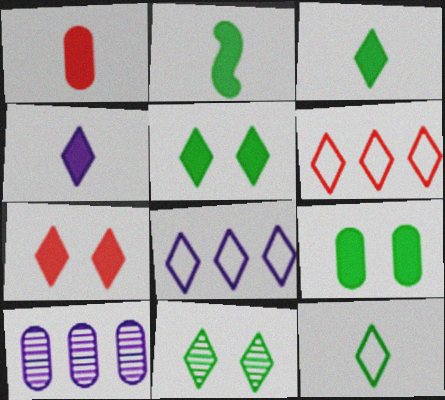[[1, 2, 4], 
[4, 6, 11]]